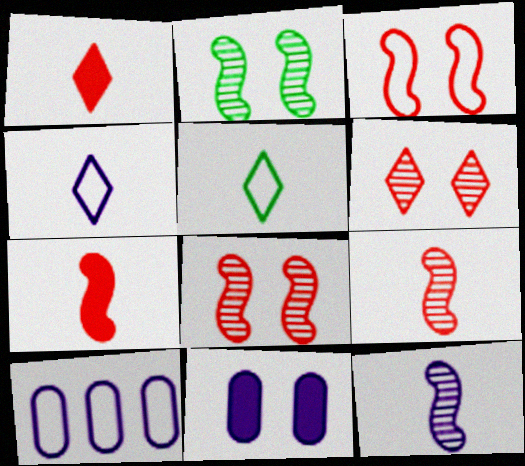[[1, 2, 10], 
[3, 5, 10]]